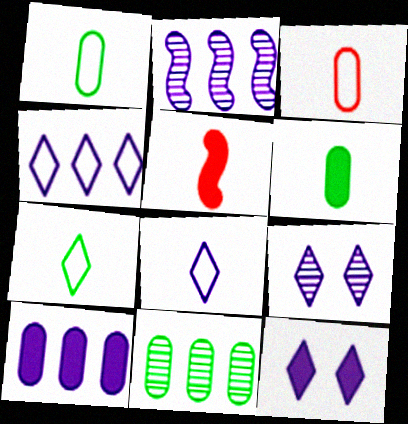[[2, 4, 10]]